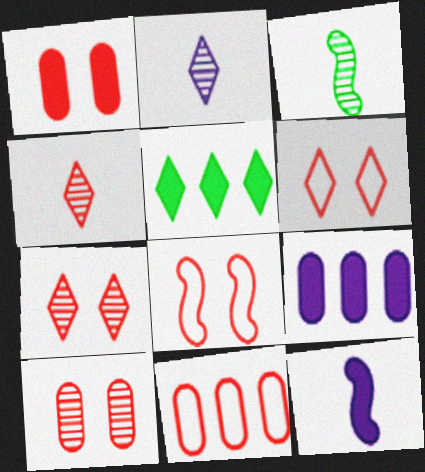[[1, 5, 12], 
[1, 7, 8], 
[2, 5, 6], 
[3, 6, 9]]